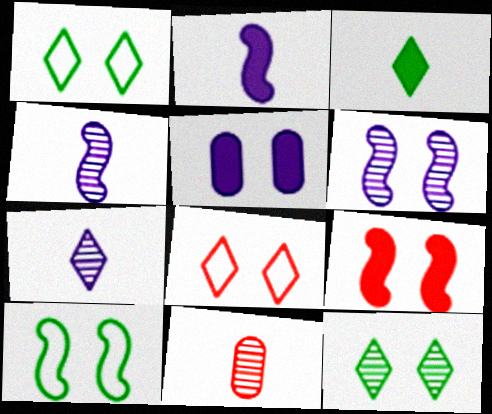[[6, 9, 10]]